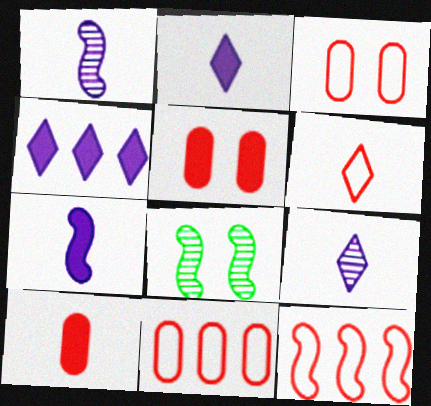[[2, 8, 11], 
[3, 6, 12], 
[7, 8, 12]]